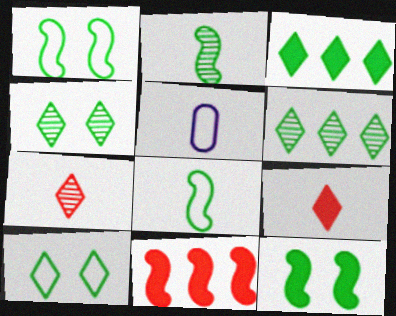[[2, 5, 9], 
[4, 5, 11]]